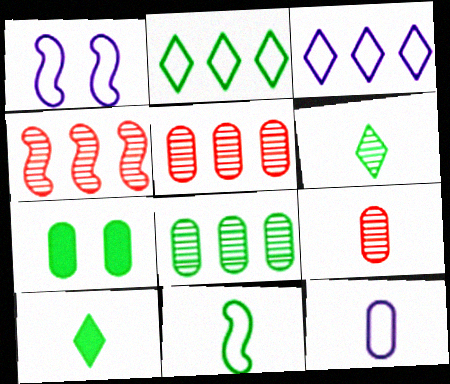[[1, 3, 12], 
[1, 5, 10], 
[5, 7, 12]]